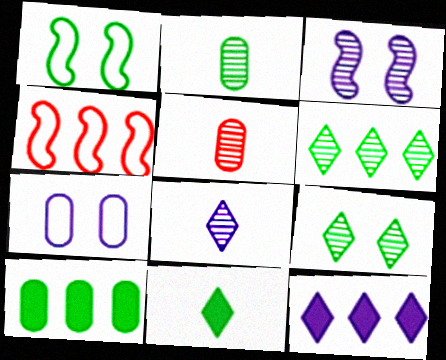[[1, 5, 12], 
[3, 5, 6], 
[5, 7, 10]]